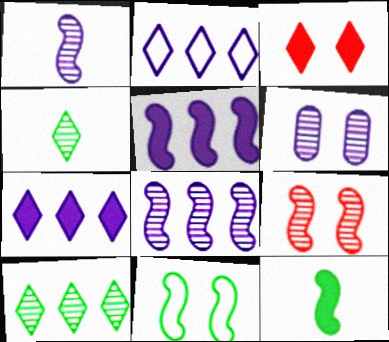[[2, 3, 4], 
[3, 6, 11]]